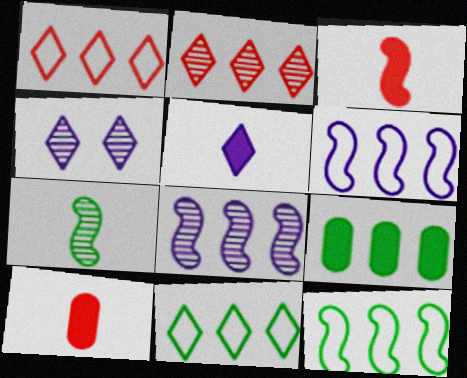[[1, 8, 9], 
[2, 6, 9], 
[4, 10, 12]]